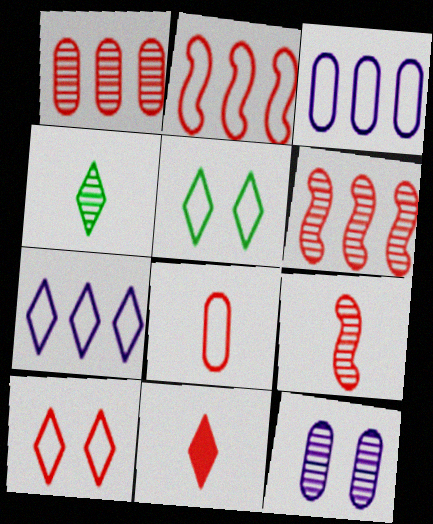[[2, 8, 10], 
[4, 6, 12], 
[8, 9, 11]]